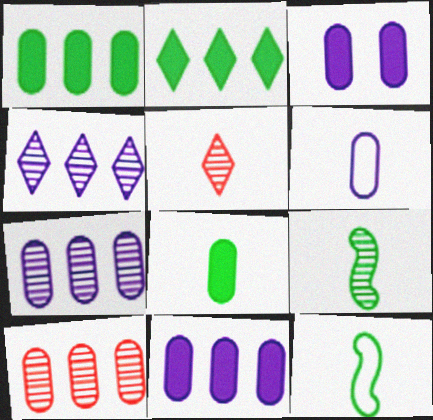[[3, 6, 7]]